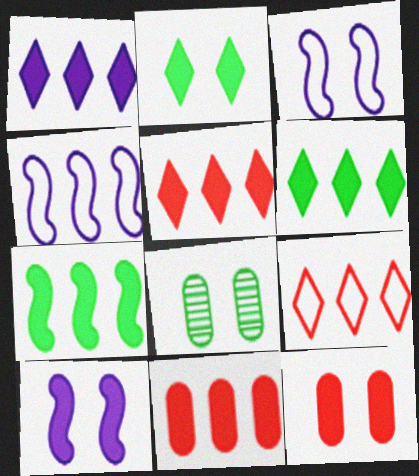[[1, 5, 6], 
[1, 7, 11], 
[2, 10, 12]]